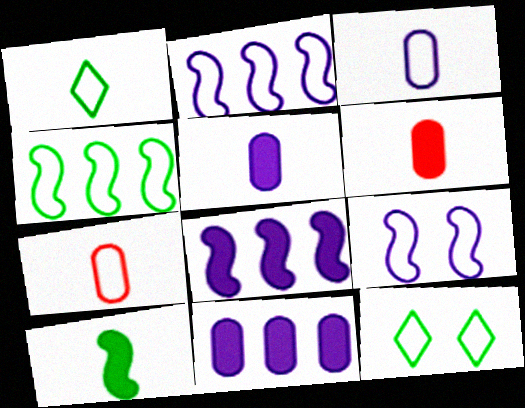[[2, 7, 12]]